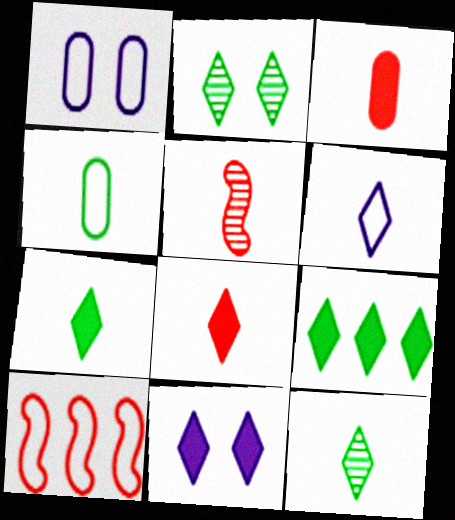[[1, 5, 9], 
[6, 8, 12], 
[8, 9, 11]]